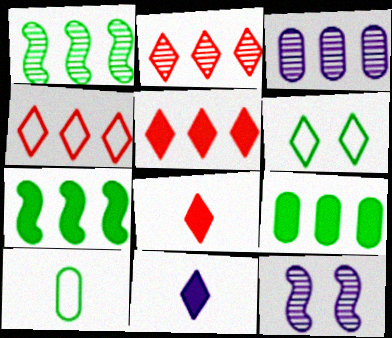[[1, 2, 3], 
[2, 4, 5], 
[2, 6, 11], 
[3, 4, 7], 
[5, 10, 12]]